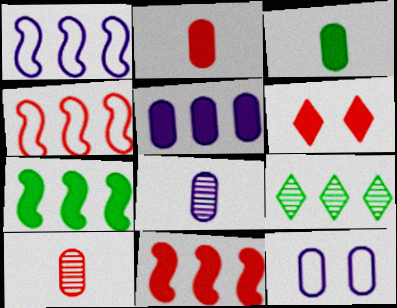[[2, 6, 11], 
[4, 5, 9], 
[4, 6, 10], 
[5, 8, 12]]